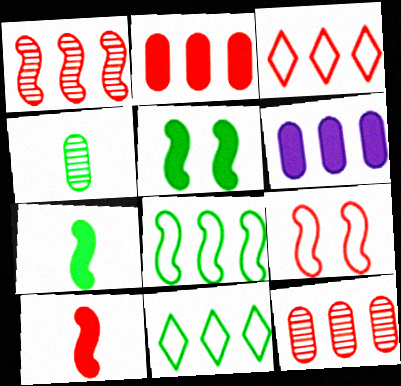[[1, 2, 3], 
[1, 6, 11], 
[1, 9, 10], 
[4, 5, 11]]